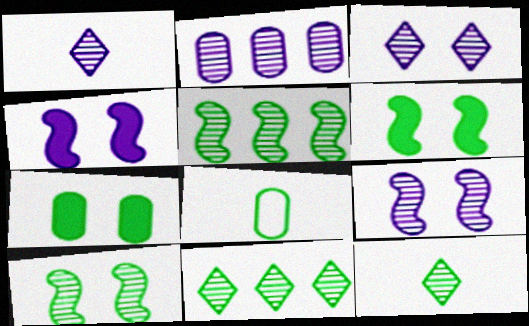[[1, 2, 9], 
[6, 8, 11]]